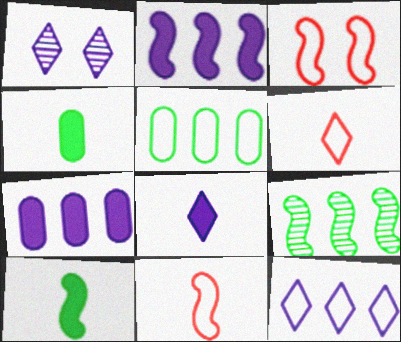[[1, 8, 12]]